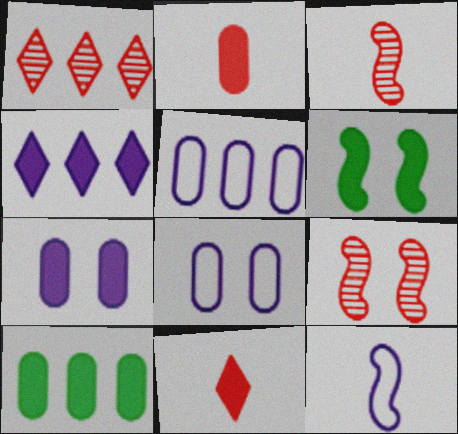[[2, 4, 6], 
[2, 7, 10]]